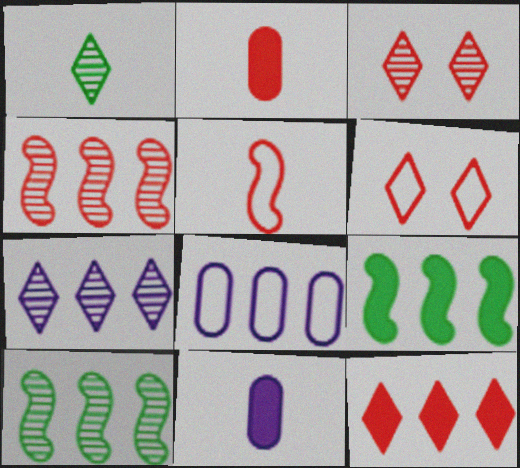[[1, 3, 7], 
[1, 5, 11], 
[2, 4, 6], 
[6, 10, 11], 
[8, 10, 12]]